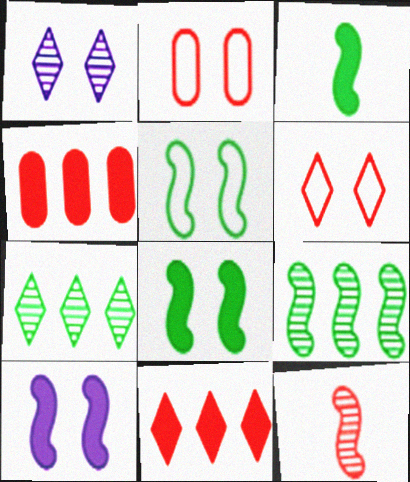[[1, 2, 8], 
[2, 11, 12], 
[3, 5, 9], 
[4, 6, 12]]